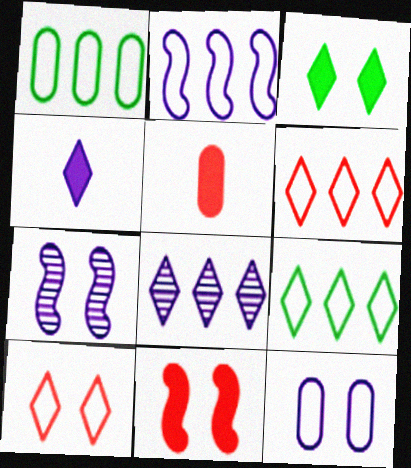[[1, 2, 6], 
[5, 7, 9]]